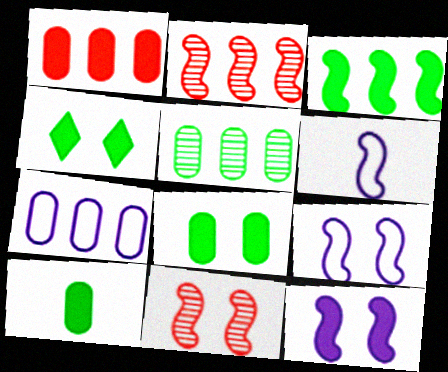[[1, 5, 7], 
[3, 4, 10], 
[3, 6, 11]]